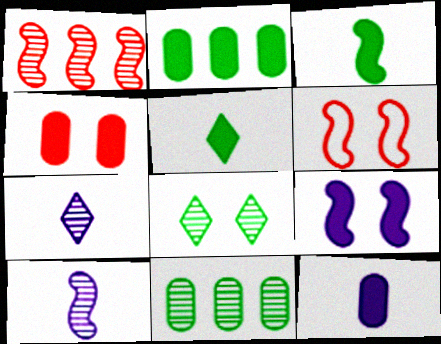[[2, 4, 12], 
[2, 6, 7]]